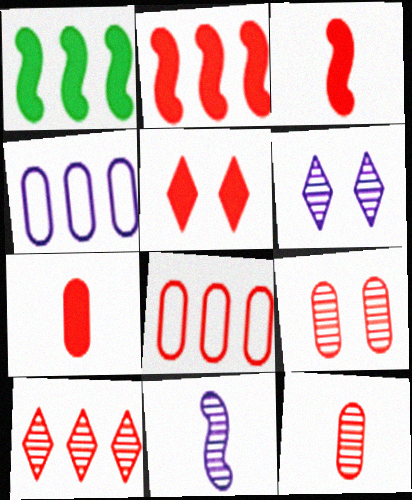[[1, 4, 10], 
[2, 5, 7], 
[2, 8, 10], 
[7, 8, 9]]